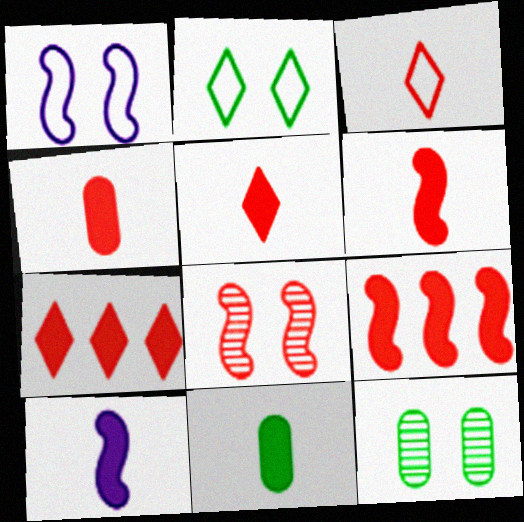[[4, 5, 6], 
[5, 10, 11]]